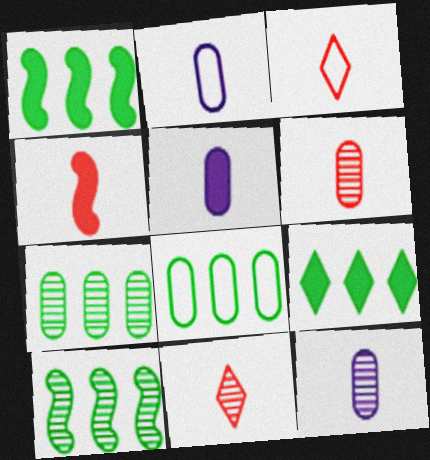[[2, 5, 12], 
[3, 4, 6], 
[8, 9, 10]]